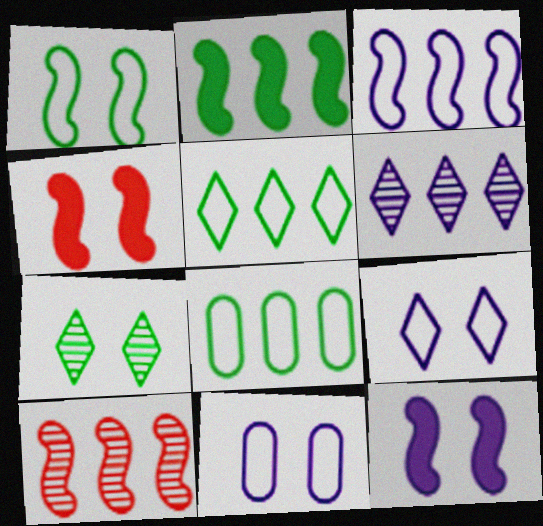[[2, 3, 10], 
[4, 7, 11]]